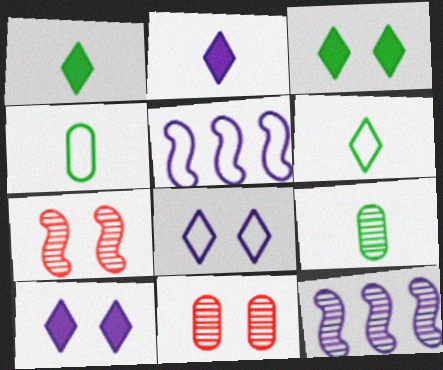[[1, 5, 11]]